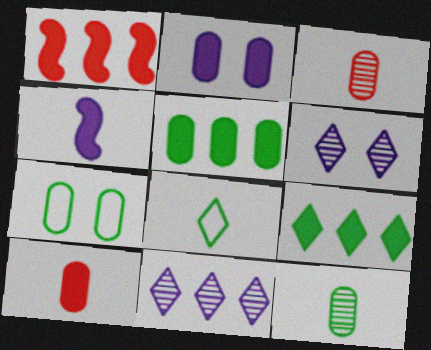[[2, 5, 10], 
[3, 4, 8], 
[5, 7, 12]]